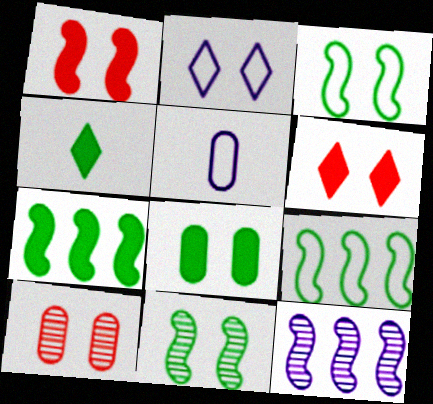[[4, 7, 8]]